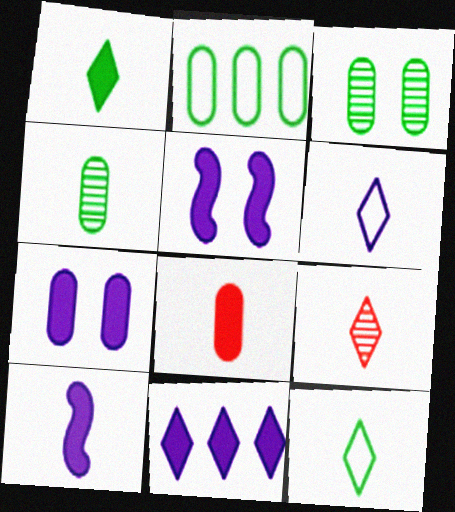[[1, 6, 9], 
[1, 8, 10], 
[2, 5, 9], 
[7, 10, 11]]